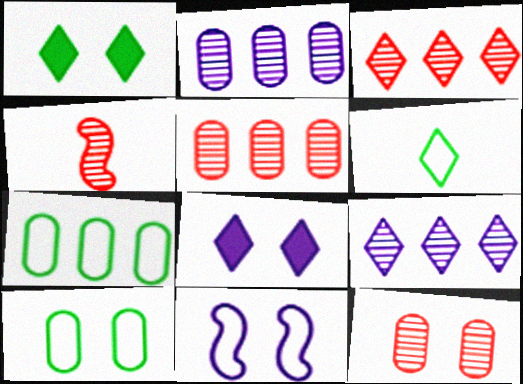[[1, 11, 12], 
[3, 4, 12], 
[3, 6, 8], 
[4, 7, 8]]